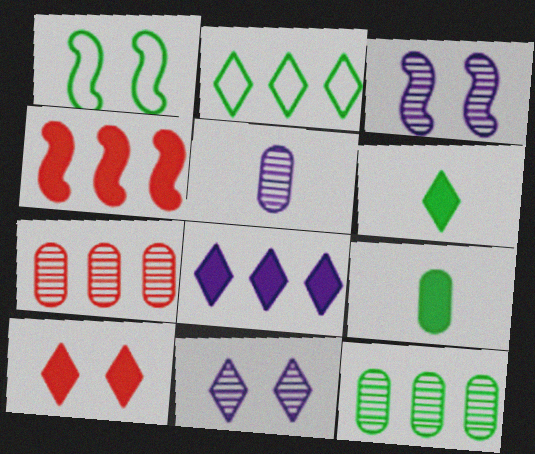[[1, 6, 12], 
[6, 8, 10]]